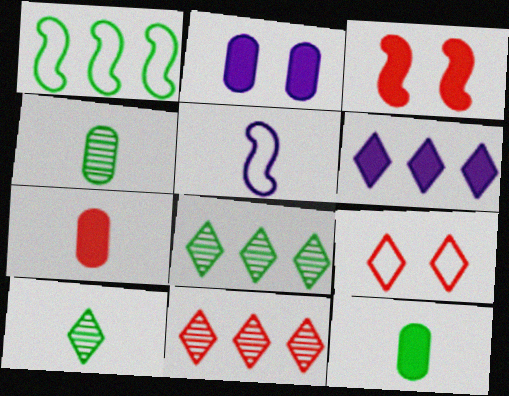[[3, 6, 12], 
[5, 7, 10], 
[6, 9, 10]]